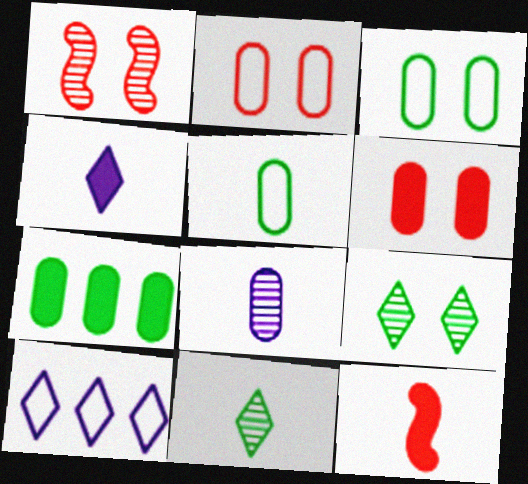[[2, 7, 8]]